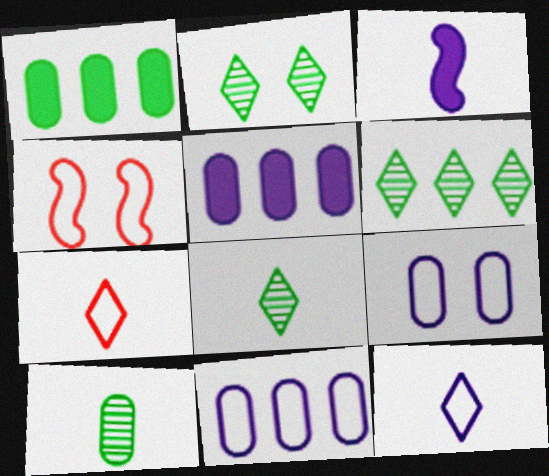[[2, 6, 8], 
[3, 7, 10], 
[4, 5, 8]]